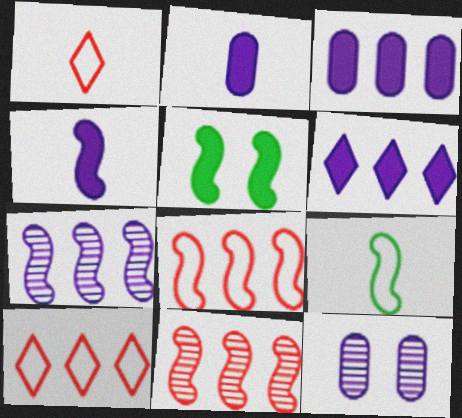[]